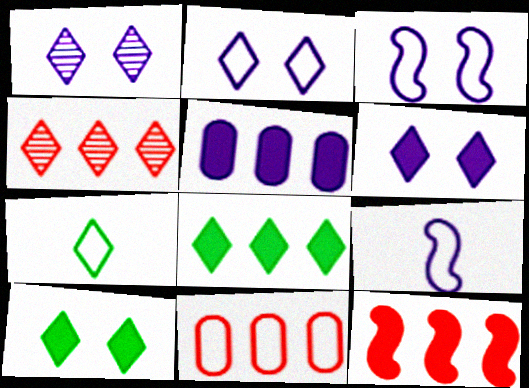[[1, 2, 6], 
[1, 5, 9], 
[3, 7, 11], 
[4, 6, 7], 
[4, 11, 12], 
[5, 8, 12]]